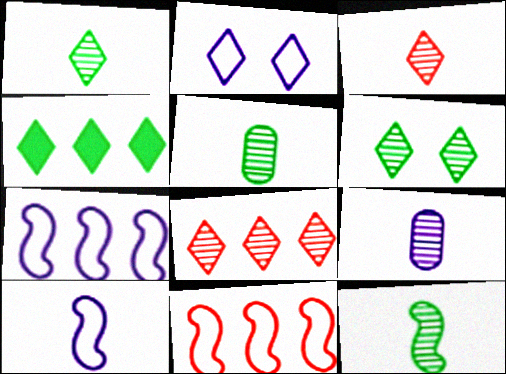[[1, 5, 12], 
[2, 3, 4], 
[3, 9, 12]]